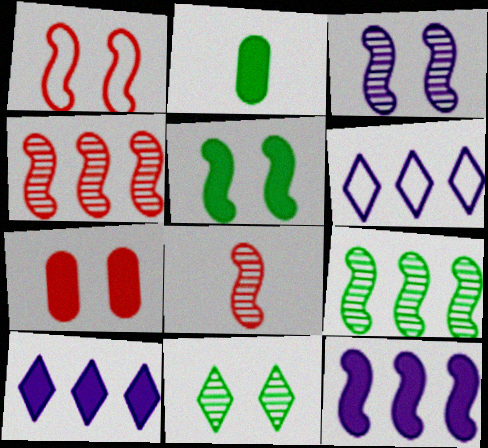[[1, 3, 5], 
[3, 8, 9]]